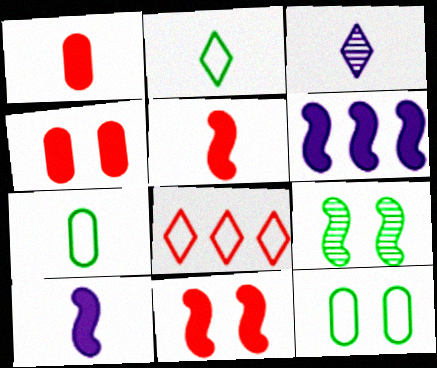[[3, 5, 7]]